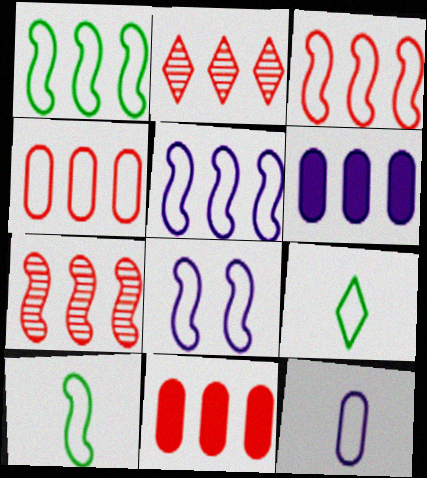[[1, 2, 6], 
[1, 3, 5], 
[2, 3, 11], 
[3, 8, 10], 
[4, 8, 9]]